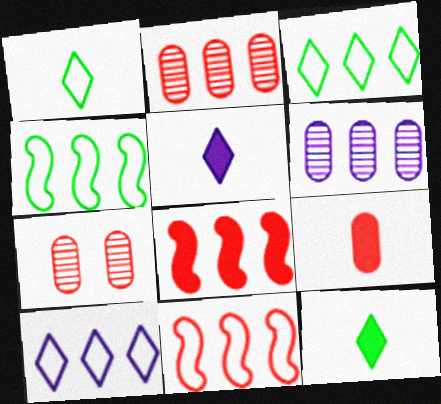[[3, 6, 8], 
[4, 5, 7]]